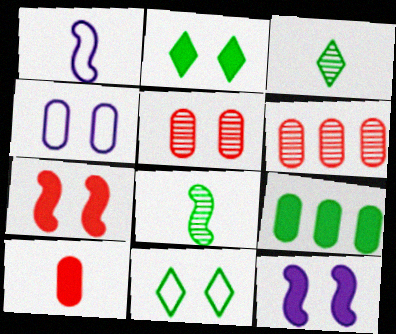[[1, 2, 6], 
[1, 3, 10], 
[5, 11, 12], 
[8, 9, 11]]